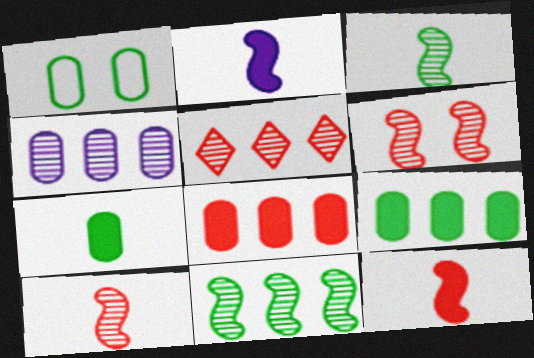[[1, 2, 5], 
[4, 5, 11]]